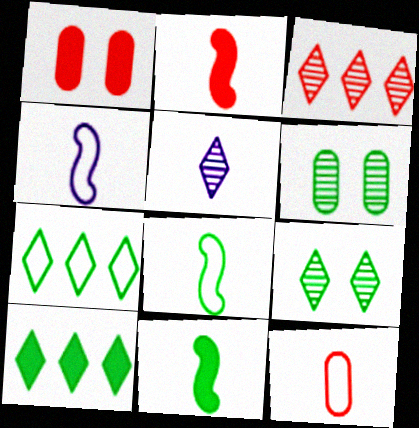[[3, 5, 9], 
[5, 11, 12], 
[6, 7, 11], 
[6, 8, 10]]